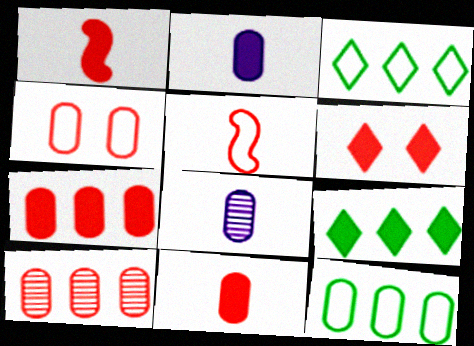[[1, 6, 7], 
[4, 10, 11], 
[5, 6, 10]]